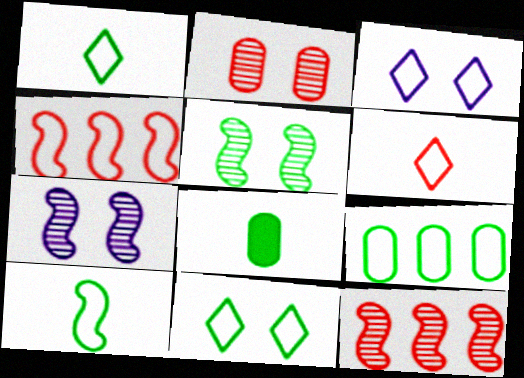[[3, 8, 12], 
[9, 10, 11]]